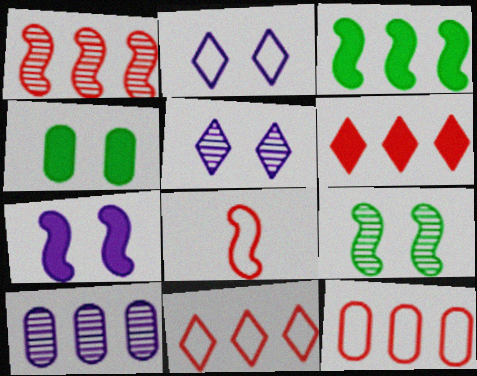[[1, 6, 12], 
[3, 10, 11]]